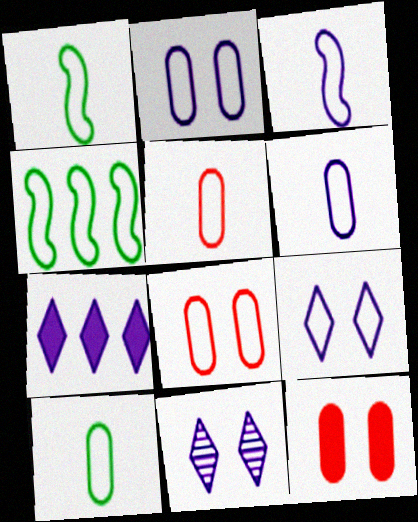[[4, 5, 9], 
[5, 6, 10]]